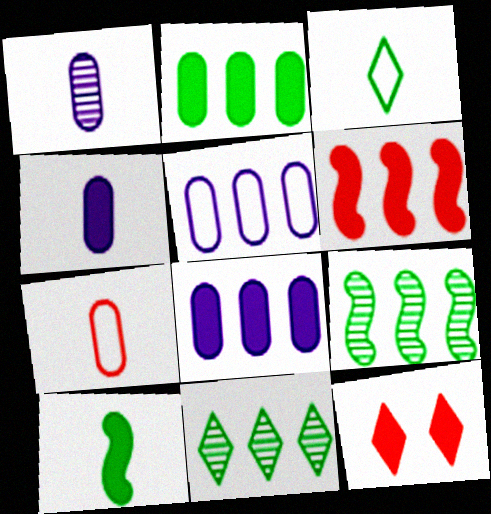[[5, 6, 11], 
[8, 10, 12]]